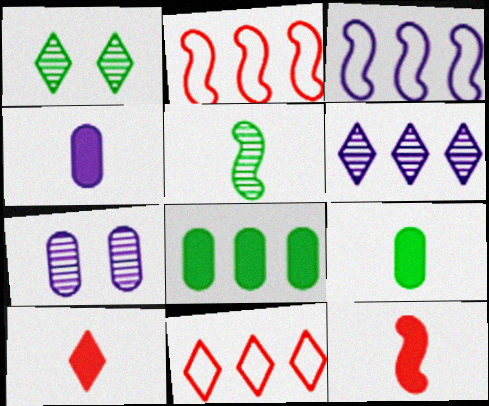[[1, 2, 4], 
[2, 6, 8]]